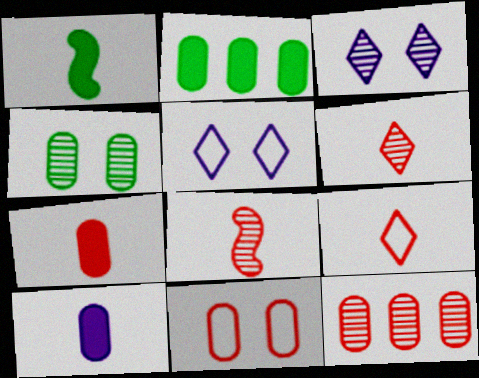[[1, 5, 12], 
[2, 5, 8], 
[7, 8, 9], 
[7, 11, 12]]